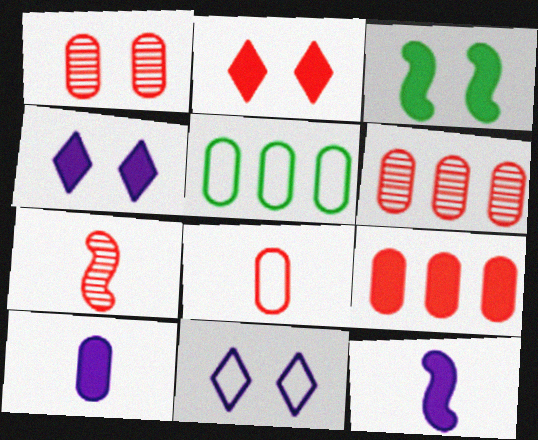[[1, 3, 11], 
[1, 5, 10], 
[1, 8, 9], 
[4, 5, 7]]